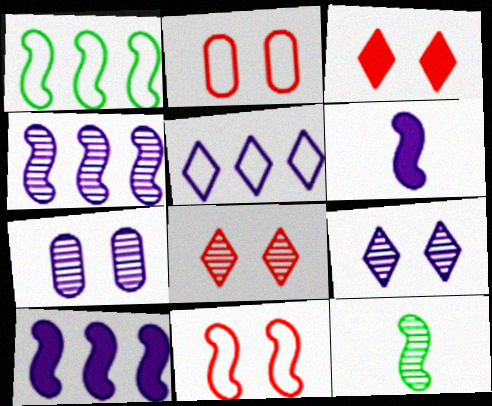[[5, 6, 7], 
[10, 11, 12]]